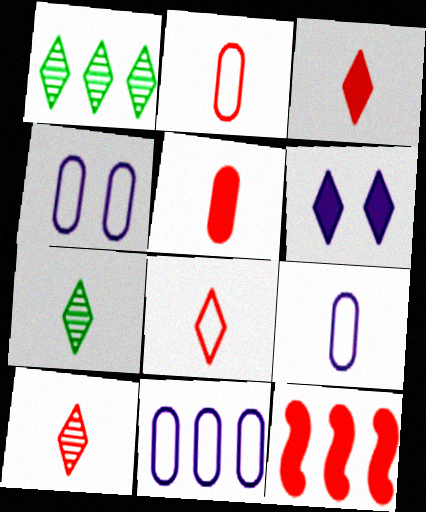[[1, 6, 8], 
[1, 11, 12], 
[3, 8, 10], 
[4, 7, 12], 
[4, 9, 11]]